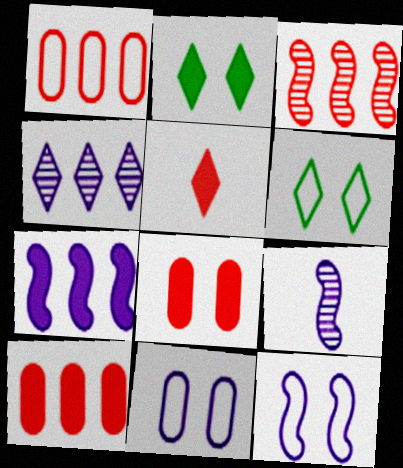[[1, 2, 9], 
[4, 5, 6], 
[6, 9, 10], 
[7, 9, 12]]